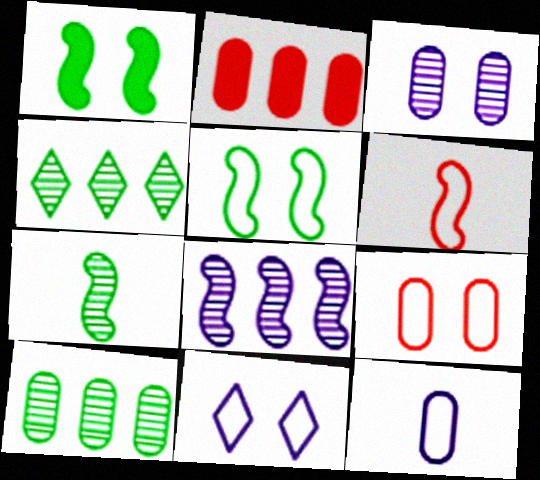[[1, 6, 8], 
[2, 7, 11], 
[5, 9, 11]]